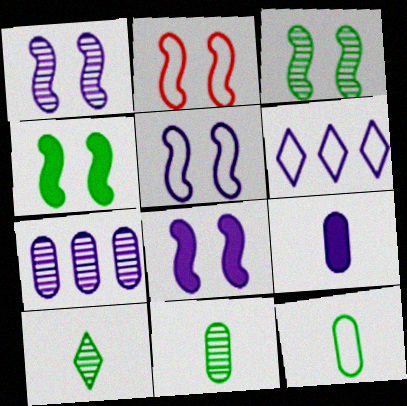[[1, 2, 4], 
[1, 5, 8], 
[1, 6, 9], 
[2, 3, 8], 
[2, 6, 12]]